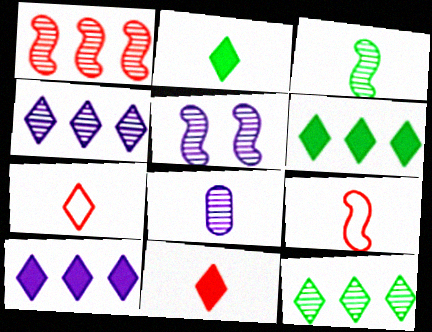[[1, 3, 5], 
[2, 8, 9], 
[4, 5, 8]]